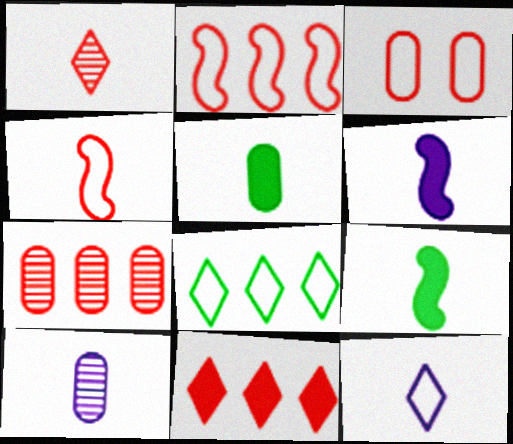[[2, 7, 11], 
[6, 10, 12]]